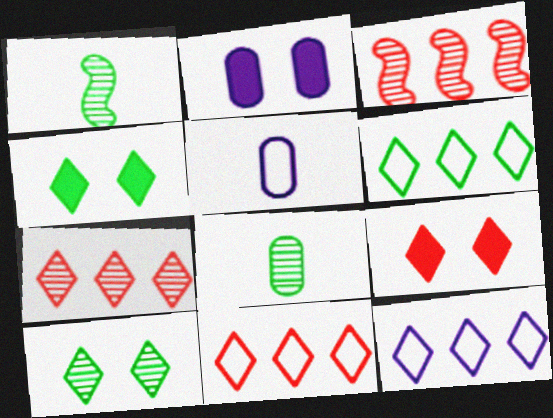[[1, 2, 11], 
[3, 4, 5], 
[6, 11, 12]]